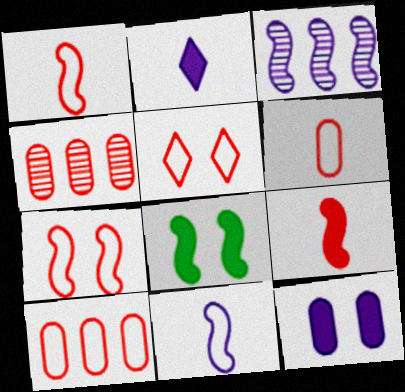[[1, 3, 8], 
[1, 5, 10], 
[4, 5, 9]]